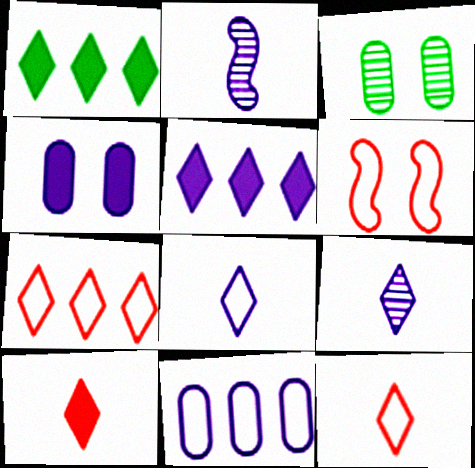[]